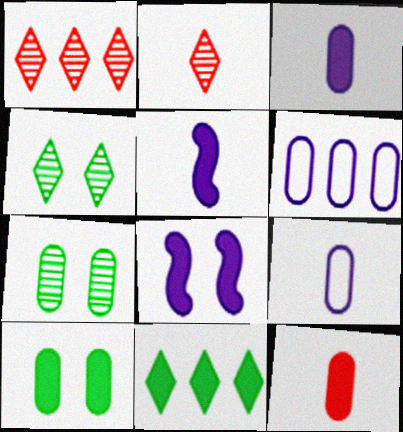[[6, 7, 12], 
[8, 11, 12]]